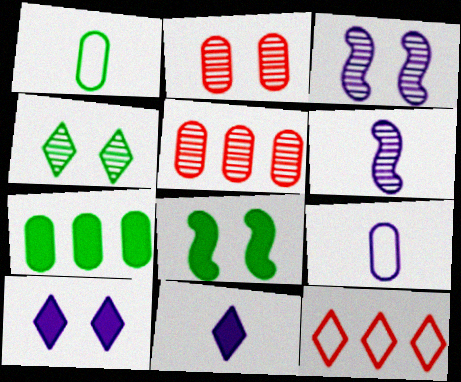[[2, 3, 4], 
[2, 7, 9], 
[4, 5, 6], 
[4, 11, 12], 
[6, 9, 11]]